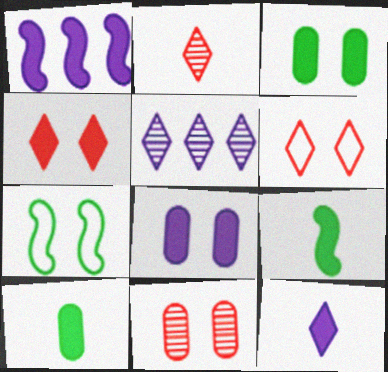[[1, 4, 10], 
[1, 8, 12]]